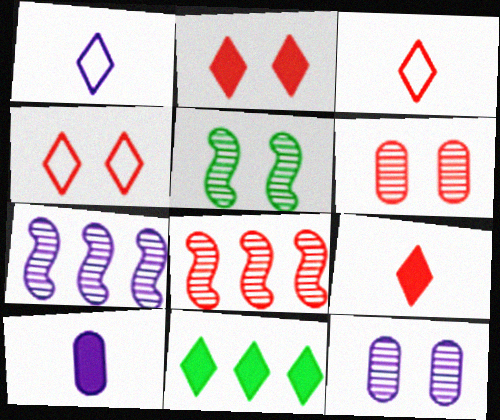[]